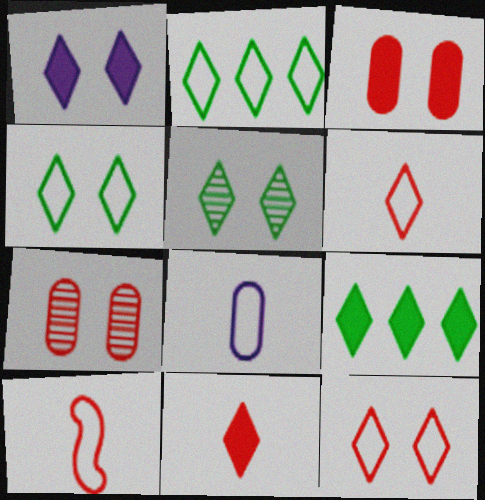[[1, 5, 12], 
[1, 9, 11]]